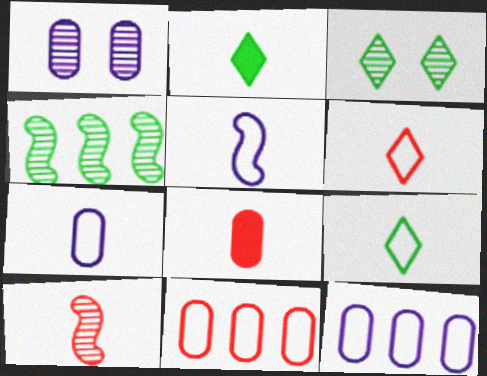[[2, 7, 10], 
[6, 8, 10]]